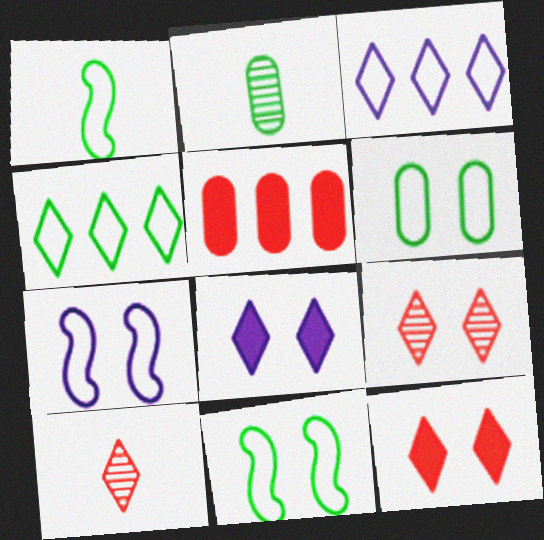[[1, 4, 6], 
[4, 8, 10]]